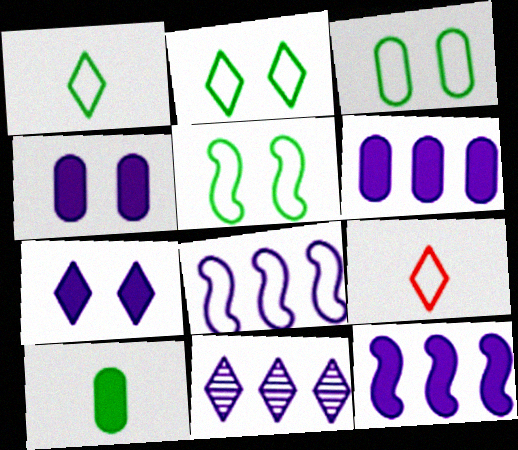[[2, 3, 5], 
[3, 8, 9], 
[6, 8, 11]]